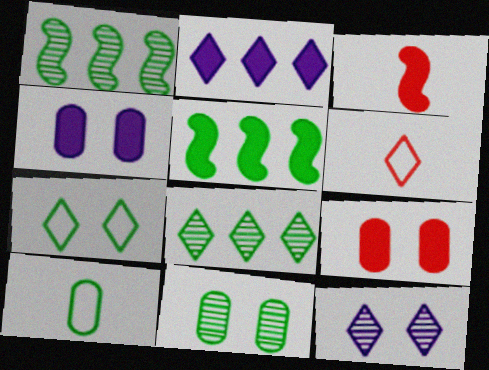[[1, 4, 6]]